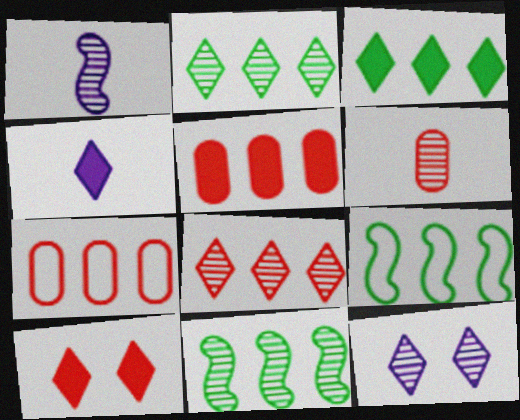[[3, 4, 10], 
[6, 11, 12]]